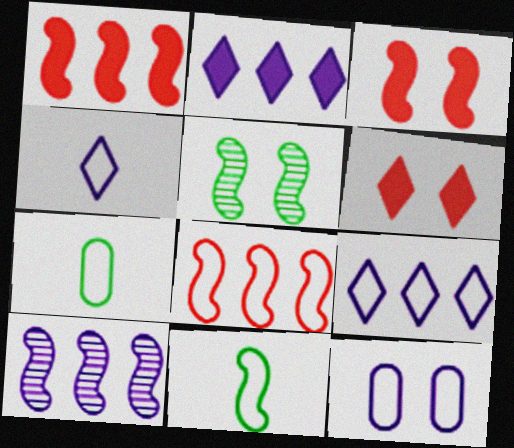[[3, 10, 11], 
[5, 6, 12], 
[6, 7, 10]]